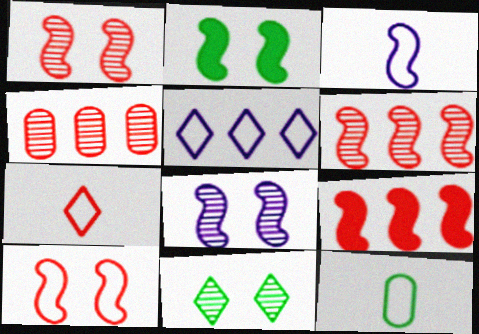[[2, 3, 6], 
[2, 8, 10], 
[3, 7, 12], 
[5, 10, 12]]